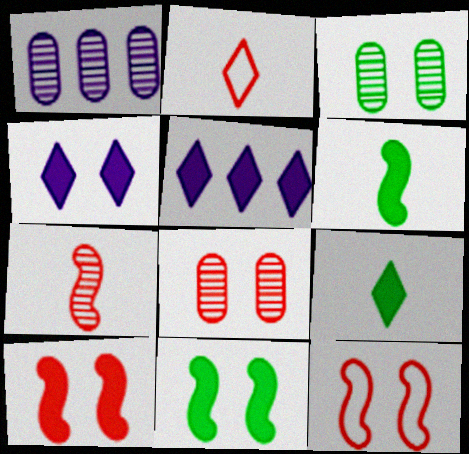[[1, 2, 11], 
[1, 9, 12], 
[3, 4, 12]]